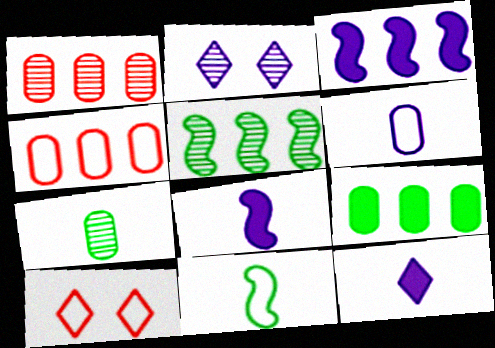[[2, 3, 6], 
[3, 7, 10]]